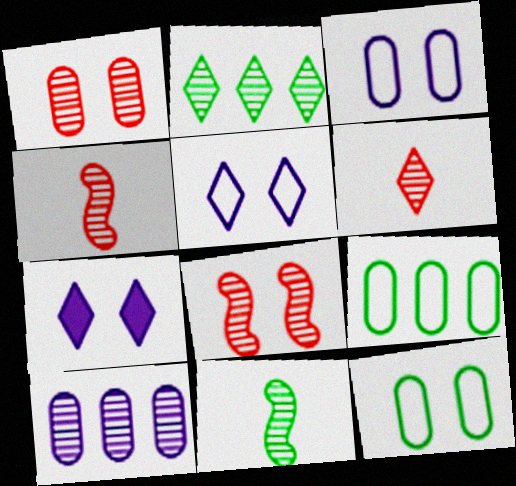[[4, 7, 9], 
[7, 8, 12]]